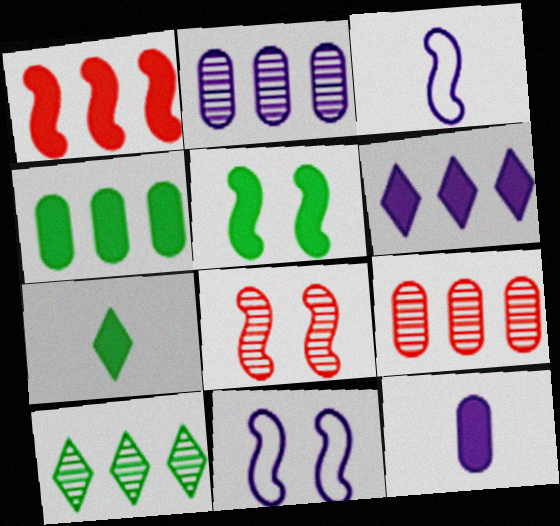[[1, 4, 6], 
[4, 5, 7], 
[5, 8, 11], 
[7, 9, 11]]